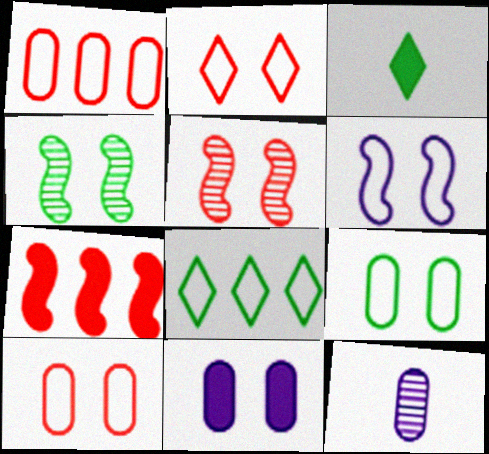[[2, 4, 11], 
[2, 6, 9], 
[3, 7, 11]]